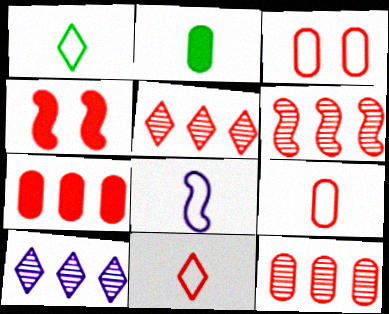[[1, 8, 9], 
[4, 5, 9], 
[4, 11, 12], 
[5, 6, 12]]